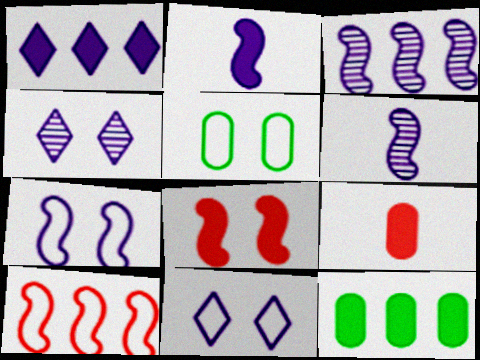[[2, 3, 7], 
[4, 5, 8]]